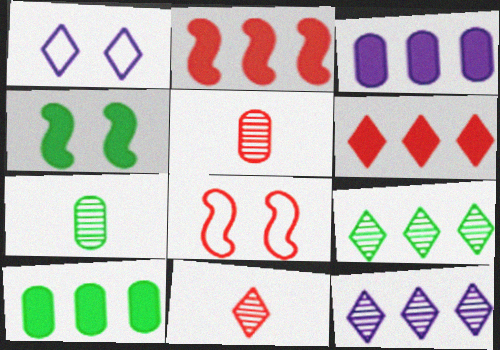[[1, 2, 7], 
[5, 6, 8]]